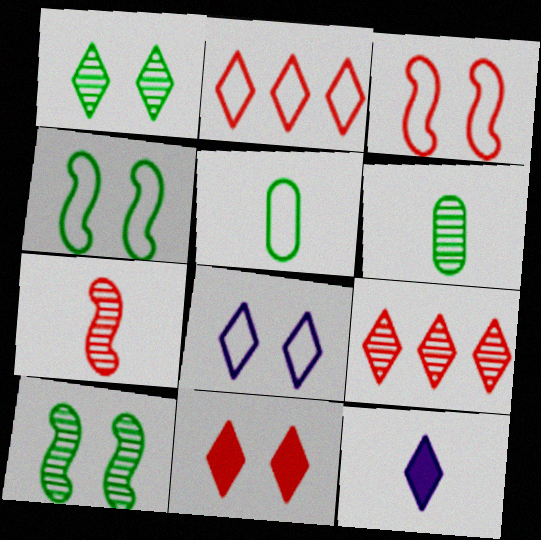[[1, 2, 12], 
[1, 8, 11], 
[5, 7, 12]]